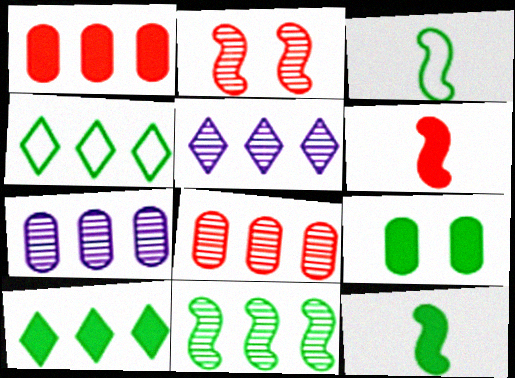[[5, 8, 11], 
[9, 10, 12]]